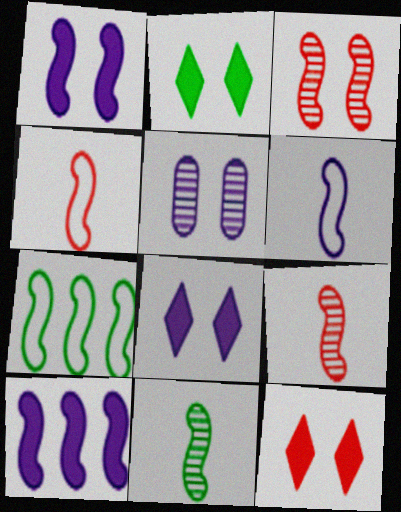[[1, 7, 9], 
[2, 8, 12]]